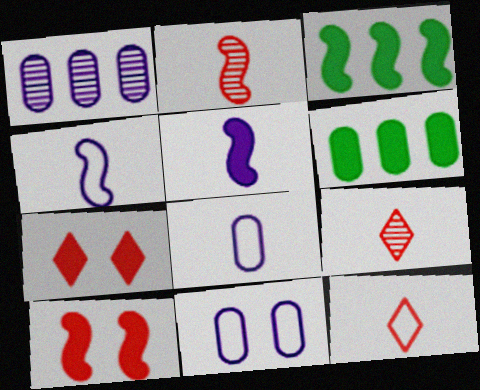[[3, 5, 10], 
[3, 9, 11], 
[5, 6, 7]]